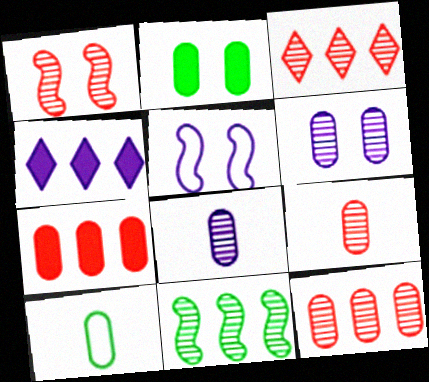[[1, 3, 9], 
[1, 4, 10], 
[4, 5, 8], 
[6, 7, 10]]